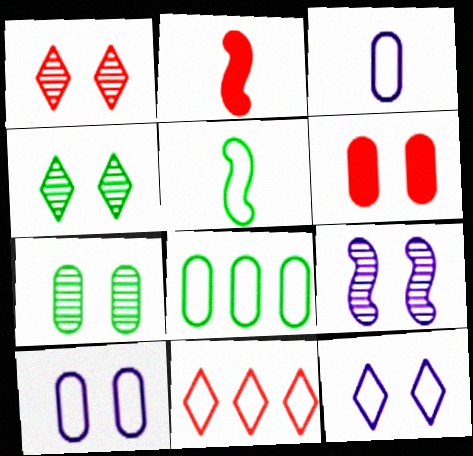[[1, 7, 9], 
[5, 10, 11], 
[6, 7, 10]]